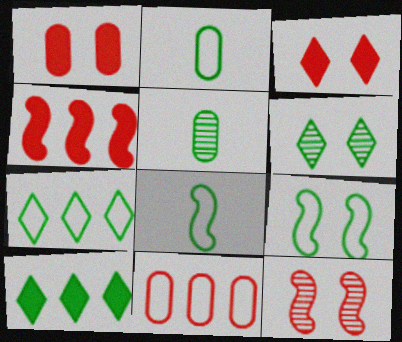[[2, 7, 9], 
[5, 9, 10]]